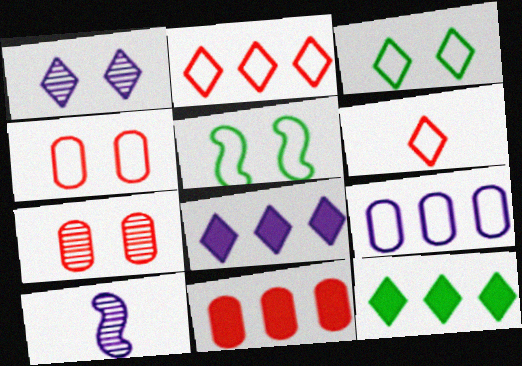[[1, 6, 12], 
[3, 10, 11], 
[4, 10, 12], 
[5, 6, 9]]